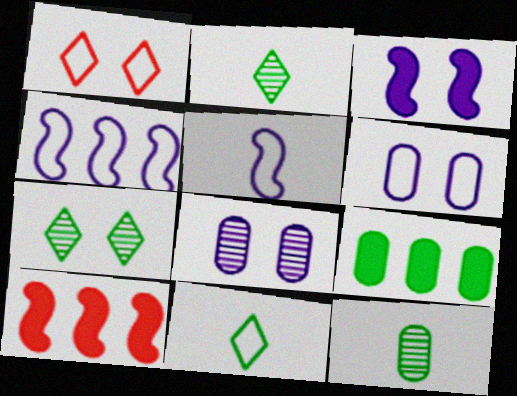[[2, 6, 10], 
[8, 10, 11]]